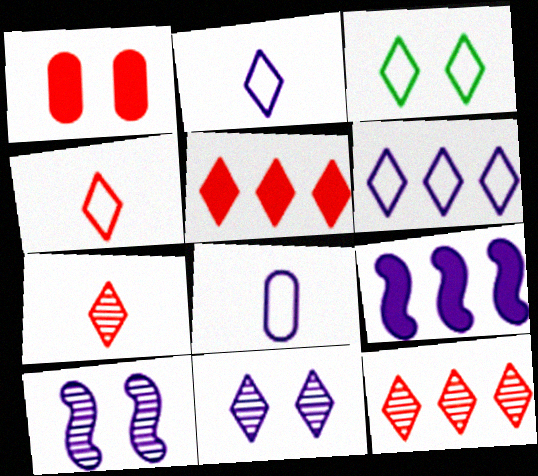[[1, 3, 10], 
[3, 4, 6], 
[8, 9, 11]]